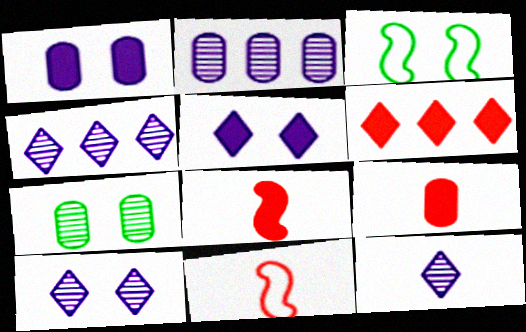[[3, 4, 9], 
[4, 10, 12]]